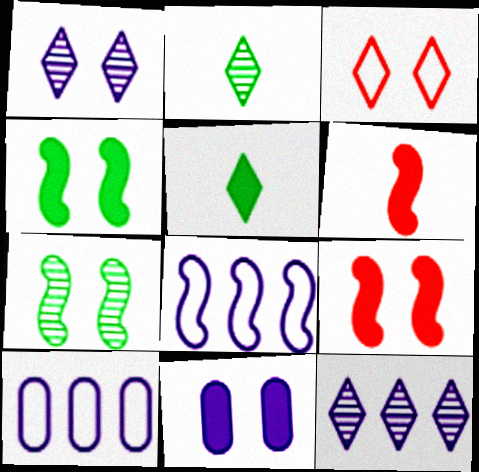[[2, 9, 10], 
[3, 5, 12], 
[3, 7, 11], 
[6, 7, 8]]